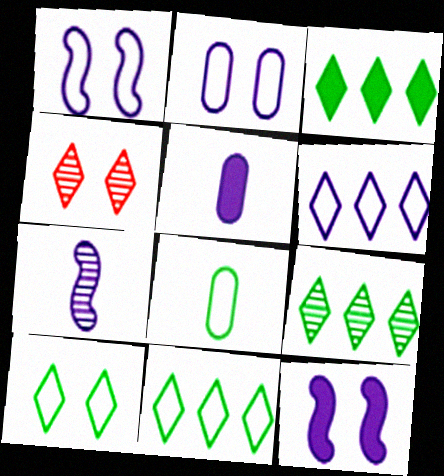[[3, 9, 11]]